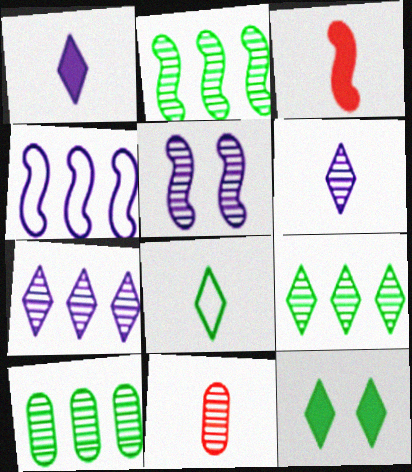[[2, 9, 10], 
[4, 11, 12], 
[5, 9, 11], 
[8, 9, 12]]